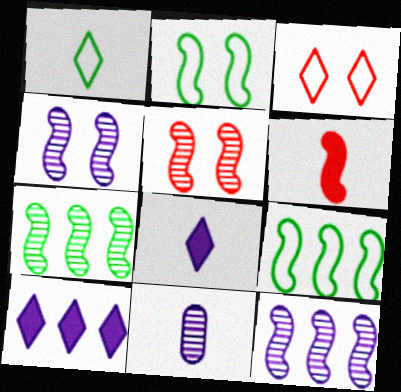[[1, 6, 11], 
[2, 6, 12], 
[4, 6, 9]]